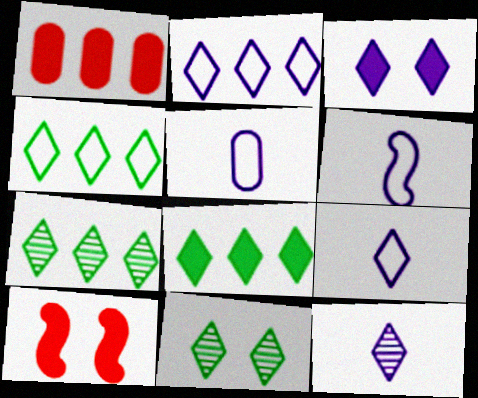[[1, 6, 11], 
[2, 3, 12], 
[4, 7, 8], 
[5, 6, 9], 
[5, 7, 10]]